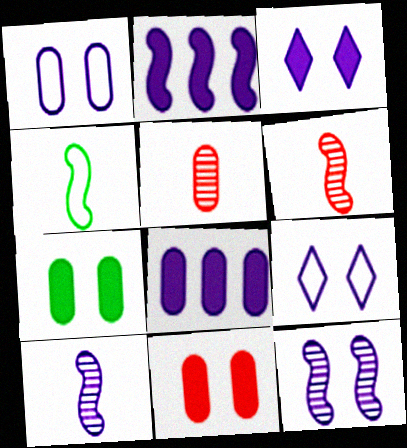[[1, 3, 12], 
[8, 9, 10]]